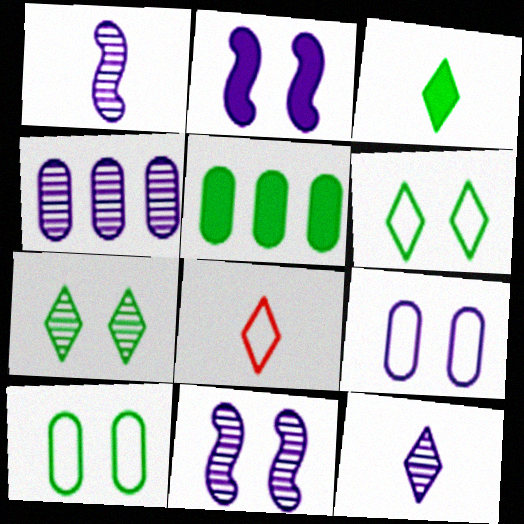[[3, 8, 12], 
[4, 11, 12], 
[5, 8, 11]]